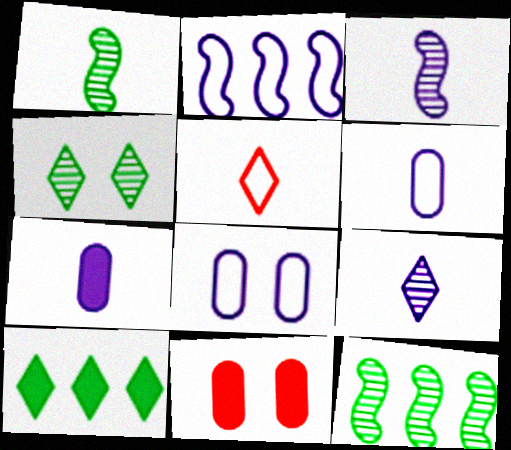[[1, 5, 7]]